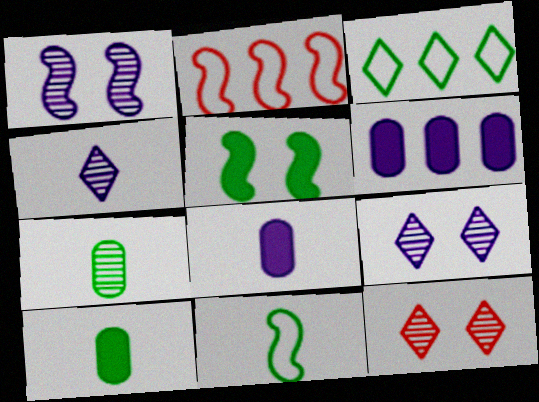[[2, 9, 10], 
[3, 5, 7], 
[6, 11, 12]]